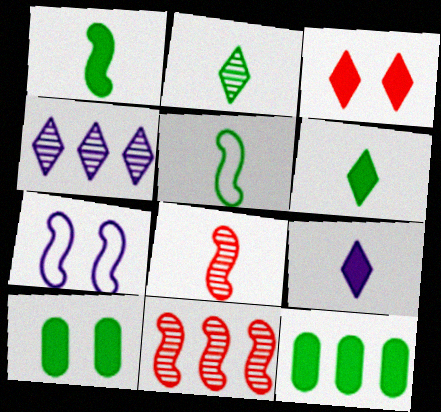[[1, 7, 11]]